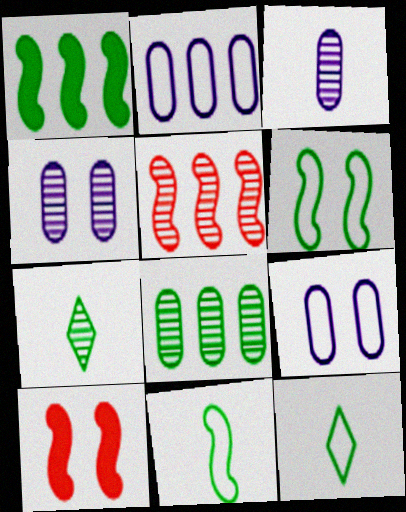[[2, 7, 10], 
[4, 5, 7]]